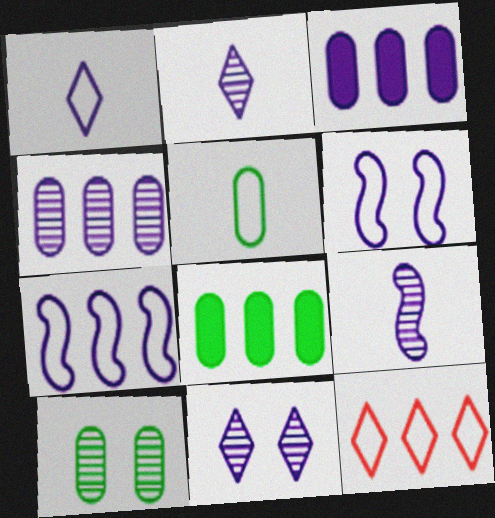[[2, 3, 6], 
[4, 9, 11], 
[5, 6, 12], 
[5, 8, 10]]